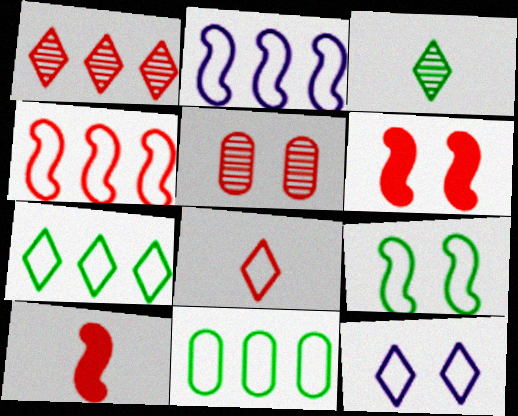[[7, 8, 12]]